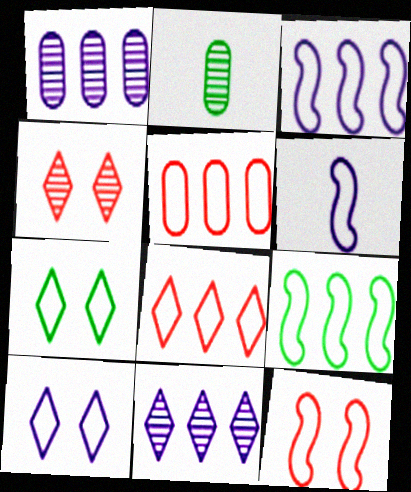[[5, 6, 7], 
[6, 9, 12]]